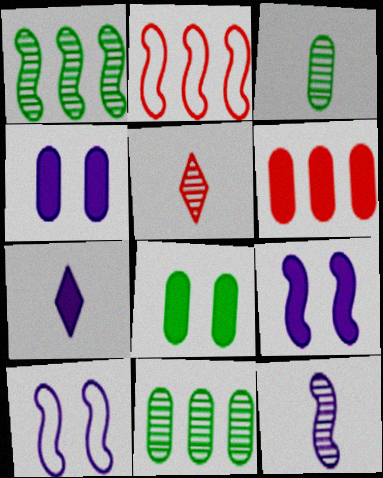[[3, 5, 12]]